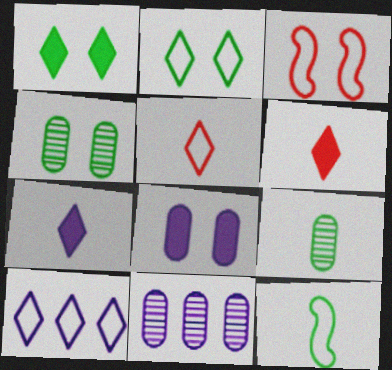[[2, 5, 10]]